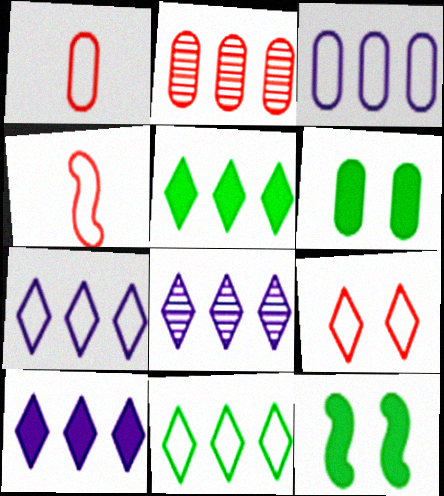[[1, 8, 12], 
[4, 6, 8], 
[7, 8, 10]]